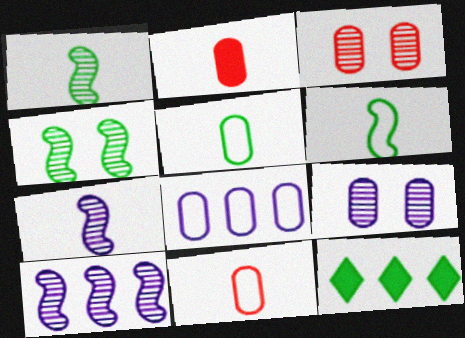[[4, 5, 12]]